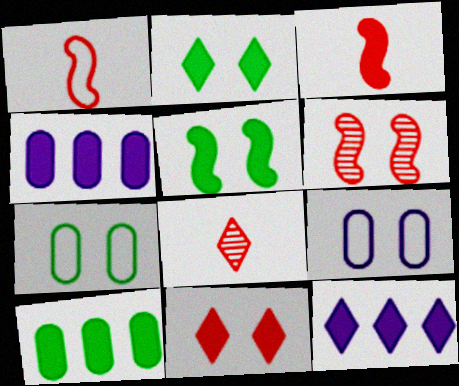[[2, 3, 4], 
[2, 6, 9]]